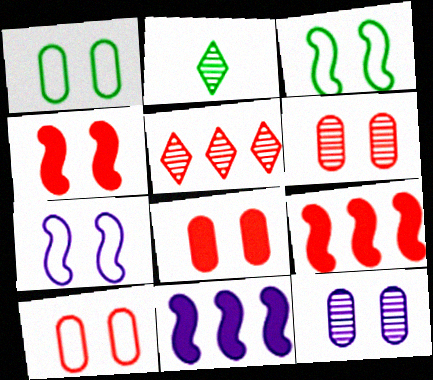[[1, 8, 12], 
[2, 10, 11], 
[6, 8, 10]]